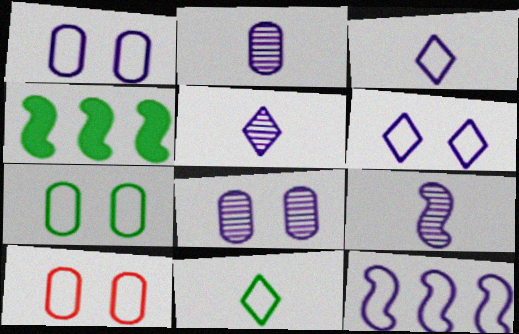[[1, 3, 12], 
[1, 7, 10], 
[2, 5, 9], 
[4, 5, 10], 
[10, 11, 12]]